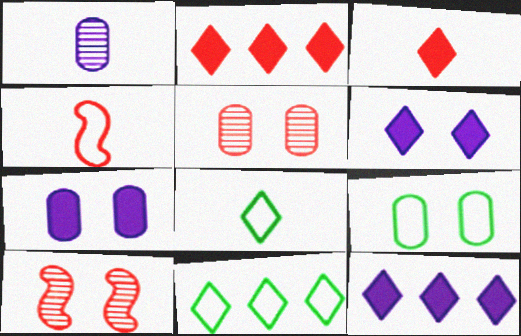[[2, 4, 5], 
[5, 7, 9], 
[6, 9, 10]]